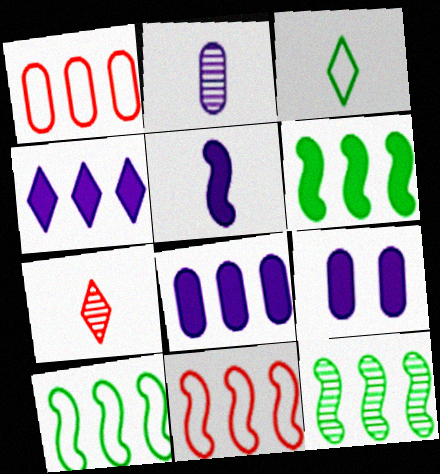[[1, 4, 12], 
[4, 5, 9], 
[6, 10, 12], 
[7, 9, 10]]